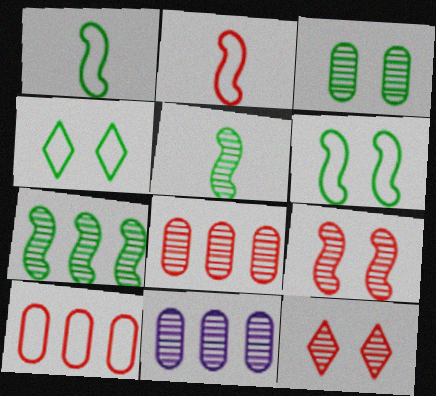[[5, 11, 12]]